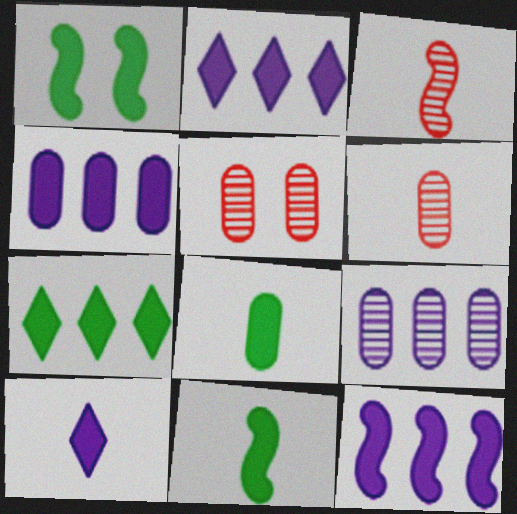[[1, 7, 8], 
[2, 4, 12]]